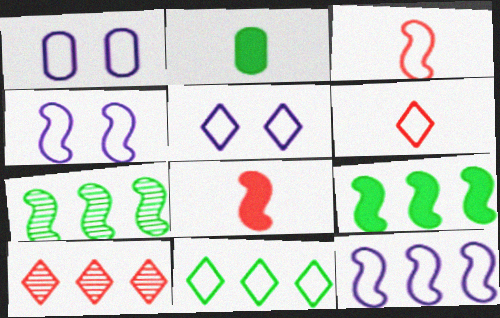[[1, 3, 11], 
[1, 4, 5], 
[2, 4, 10], 
[4, 7, 8], 
[5, 6, 11]]